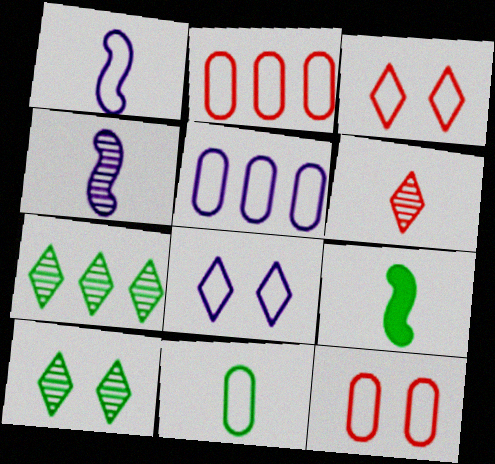[[1, 5, 8], 
[5, 11, 12]]